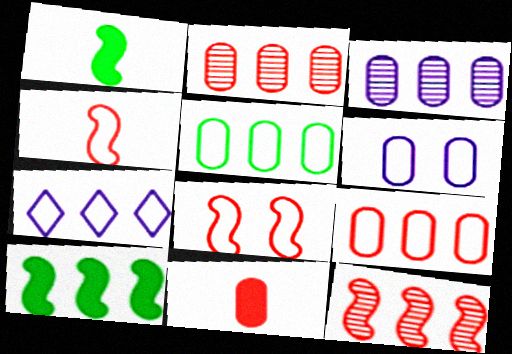[[2, 7, 10]]